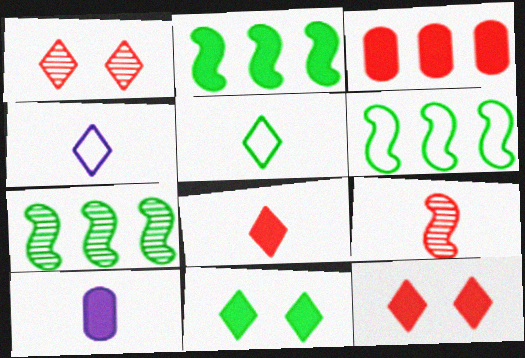[[1, 6, 10], 
[2, 6, 7], 
[2, 10, 12], 
[5, 9, 10]]